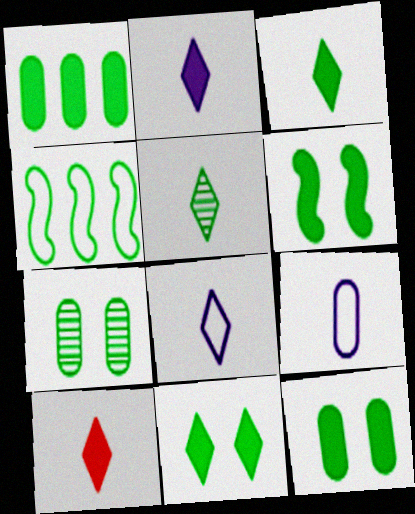[[1, 3, 6], 
[2, 3, 10], 
[3, 4, 7], 
[4, 5, 12], 
[5, 8, 10], 
[6, 11, 12]]